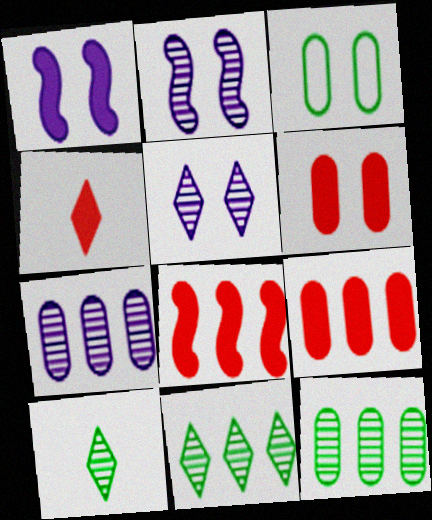[[4, 6, 8]]